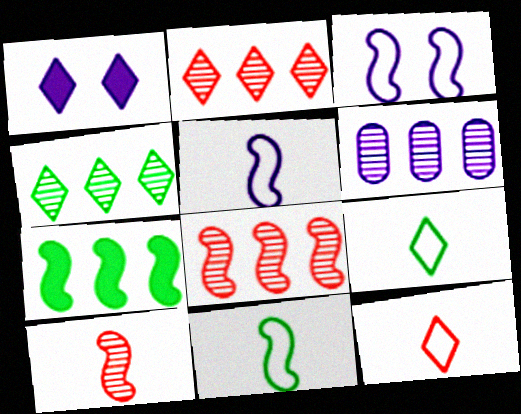[[1, 2, 9], 
[1, 4, 12], 
[1, 5, 6], 
[3, 7, 10], 
[4, 6, 8]]